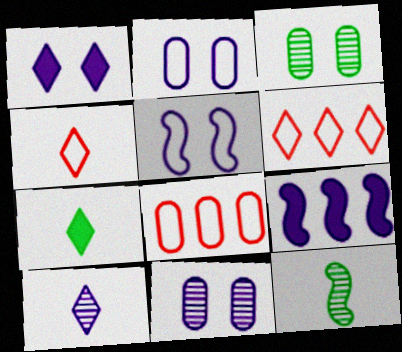[[1, 5, 11], 
[1, 8, 12], 
[2, 9, 10], 
[3, 4, 9], 
[4, 7, 10]]